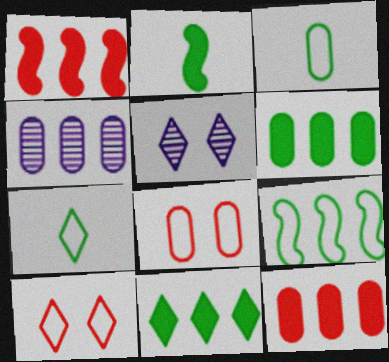[[1, 3, 5], 
[2, 4, 10]]